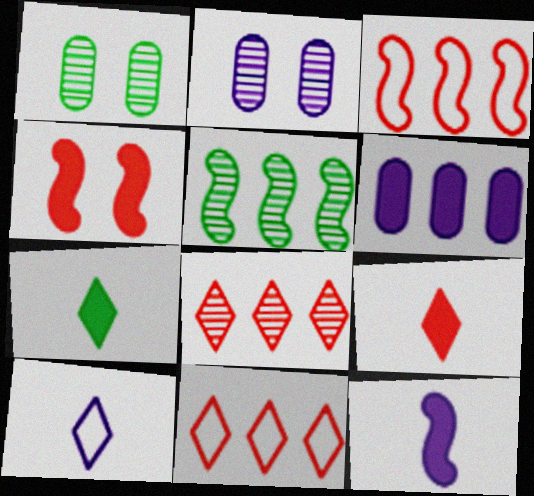[[1, 11, 12], 
[2, 3, 7], 
[4, 6, 7], 
[5, 6, 11]]